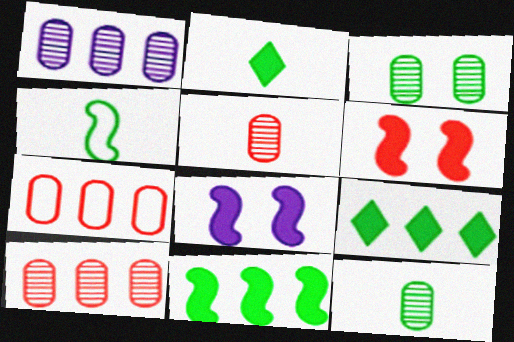[[1, 3, 5], 
[2, 4, 12], 
[3, 4, 9]]